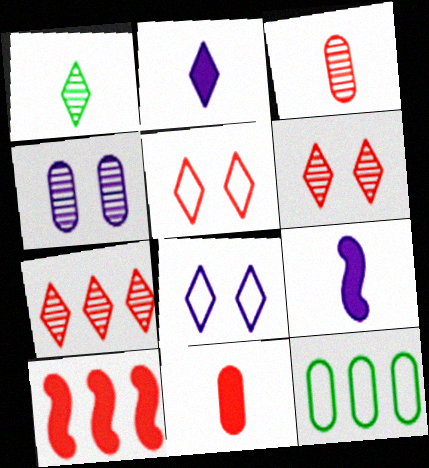[[3, 5, 10], 
[4, 11, 12], 
[6, 9, 12]]